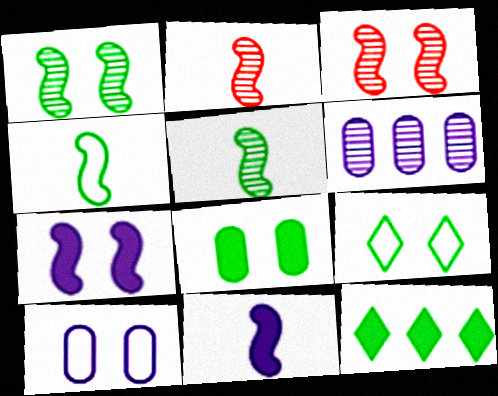[[1, 8, 9], 
[2, 4, 11], 
[2, 10, 12]]